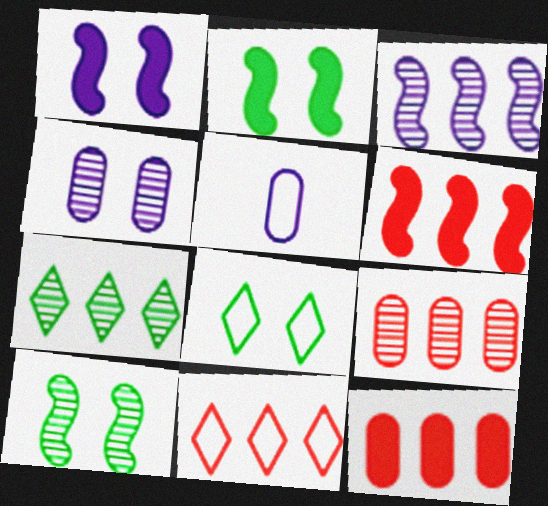[[3, 7, 9], 
[6, 9, 11]]